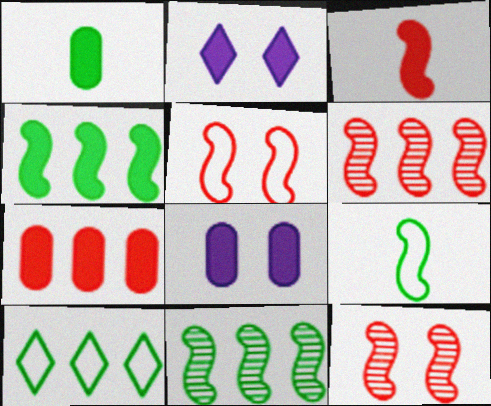[[1, 7, 8], 
[3, 5, 6]]